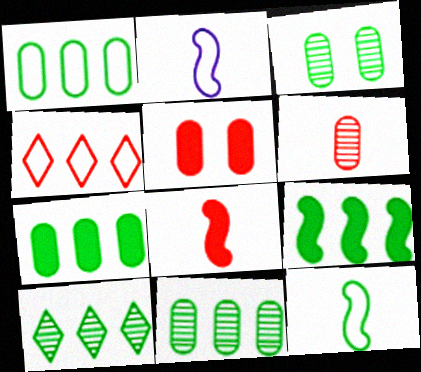[[1, 7, 11], 
[1, 9, 10], 
[2, 5, 10]]